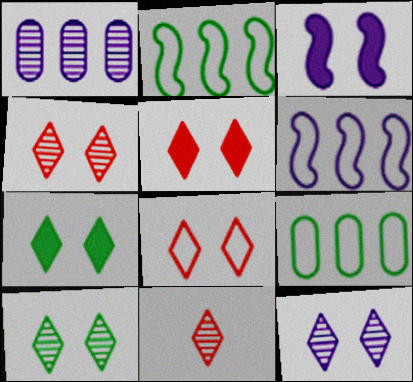[[3, 9, 11], 
[4, 5, 8], 
[4, 10, 12], 
[7, 8, 12]]